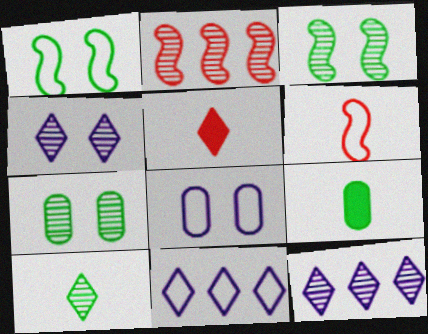[]